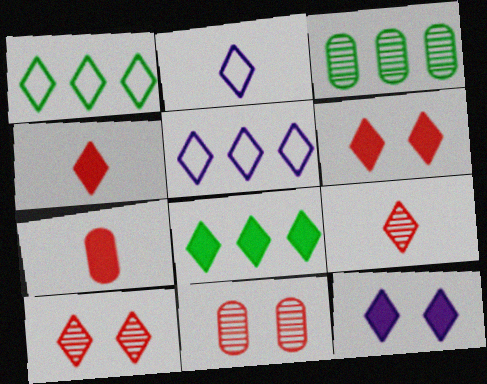[[1, 9, 12], 
[2, 8, 10], 
[4, 8, 12]]